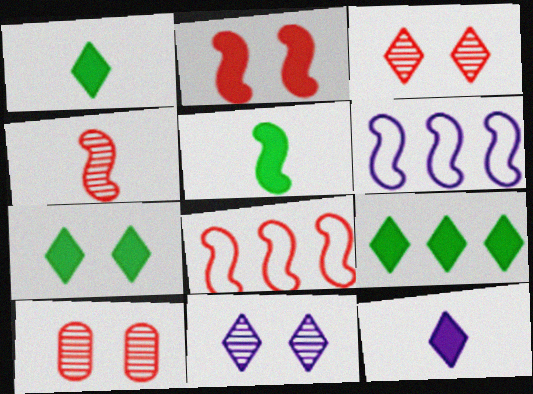[[1, 6, 10], 
[1, 7, 9], 
[2, 4, 8]]